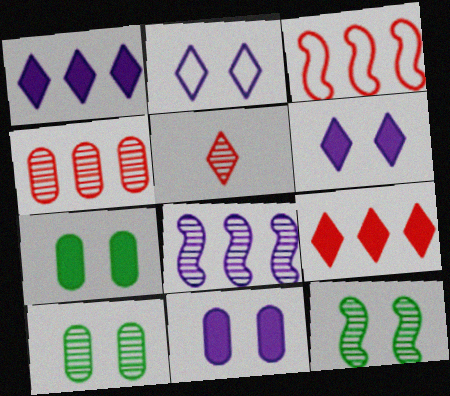[[3, 4, 9], 
[5, 8, 10]]